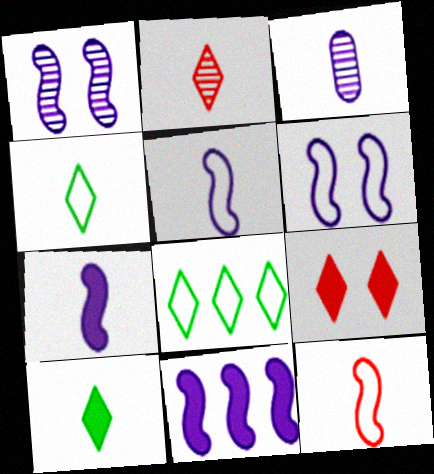[[1, 5, 11], 
[3, 10, 12]]